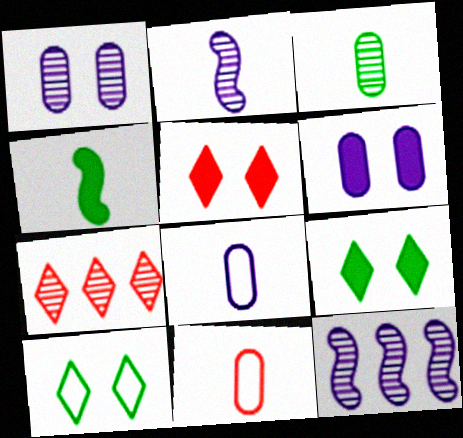[[9, 11, 12]]